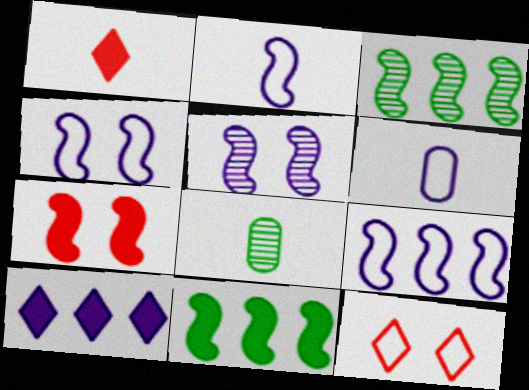[[1, 2, 8], 
[2, 3, 7], 
[2, 4, 9], 
[5, 6, 10]]